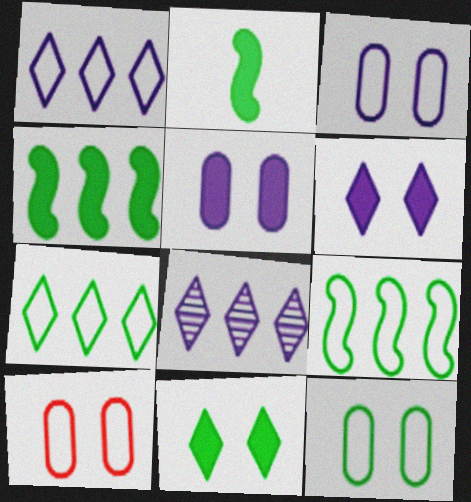[[2, 8, 10], 
[3, 10, 12]]